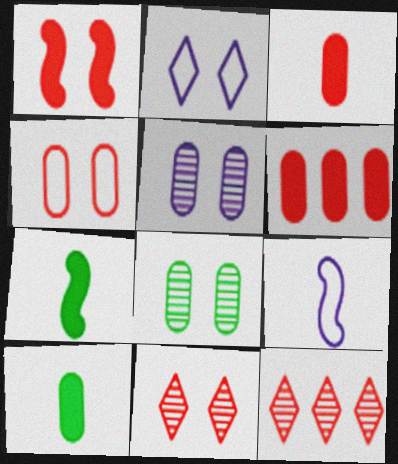[[1, 2, 8], 
[1, 4, 11]]